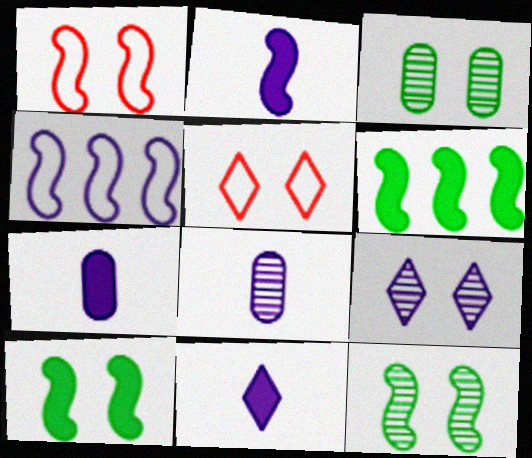[[2, 7, 11], 
[4, 7, 9], 
[5, 6, 8]]